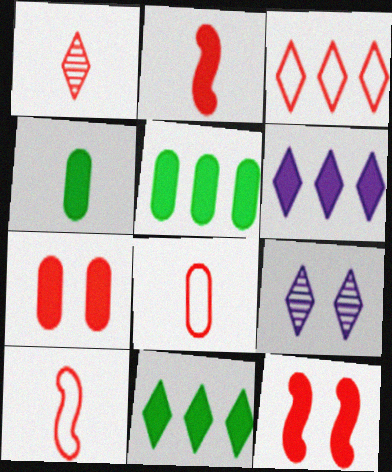[[1, 2, 8], 
[4, 6, 12], 
[5, 9, 10]]